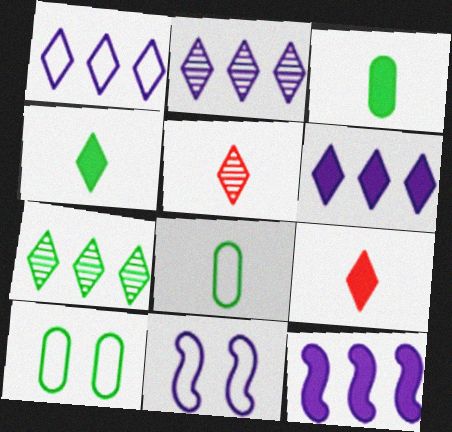[[1, 2, 6], 
[5, 10, 12]]